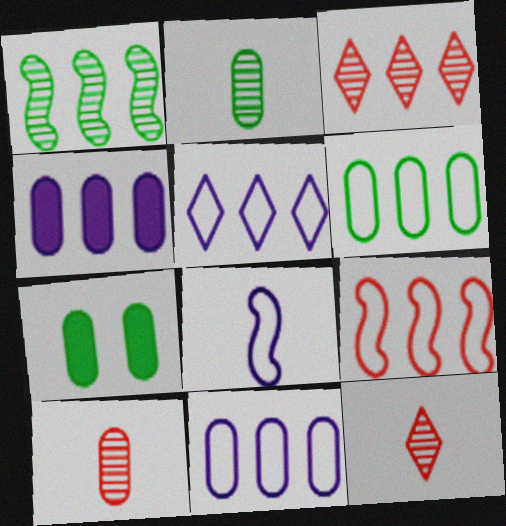[[2, 6, 7], 
[3, 7, 8], 
[5, 6, 9], 
[7, 10, 11]]